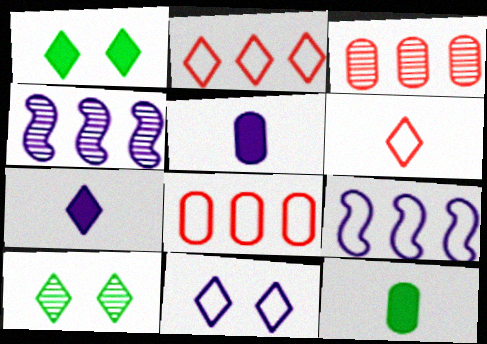[[2, 7, 10], 
[4, 5, 11]]